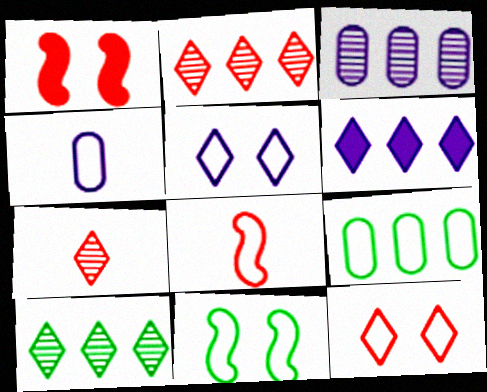[[1, 4, 10], 
[5, 8, 9]]